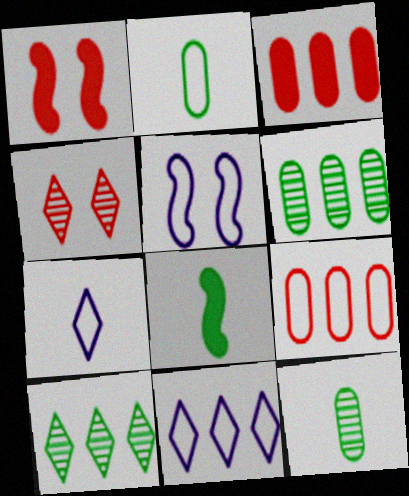[[1, 6, 7], 
[1, 11, 12]]